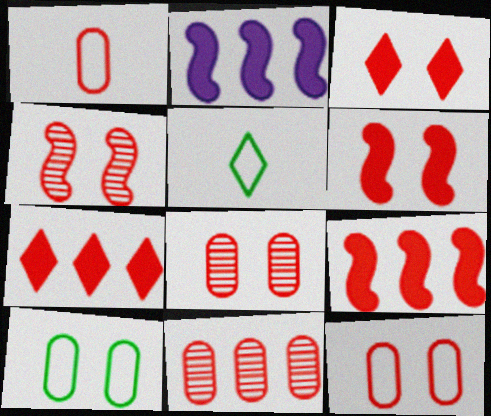[[1, 4, 7], 
[2, 5, 8], 
[3, 4, 12]]